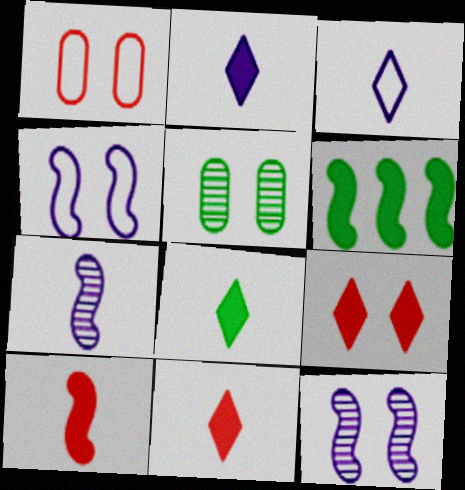[[2, 8, 11], 
[4, 5, 9]]